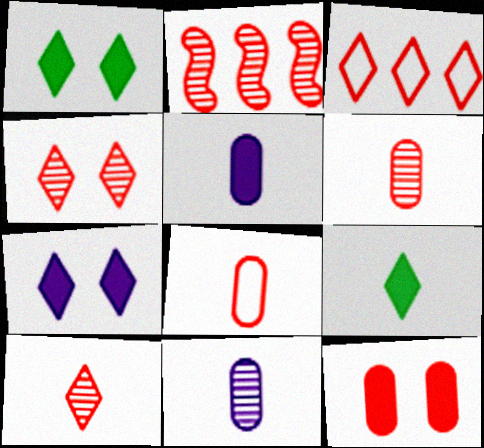[[2, 4, 6]]